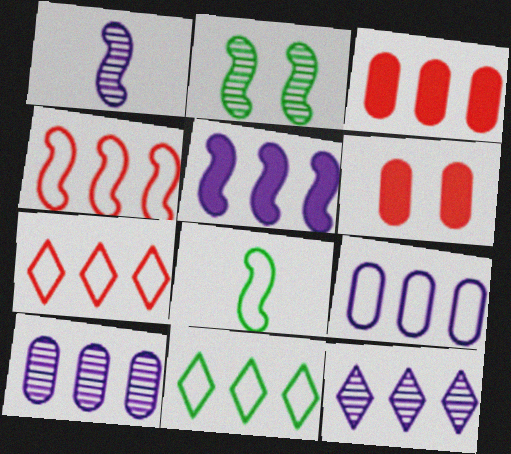[[1, 6, 11], 
[4, 9, 11], 
[5, 9, 12], 
[6, 8, 12]]